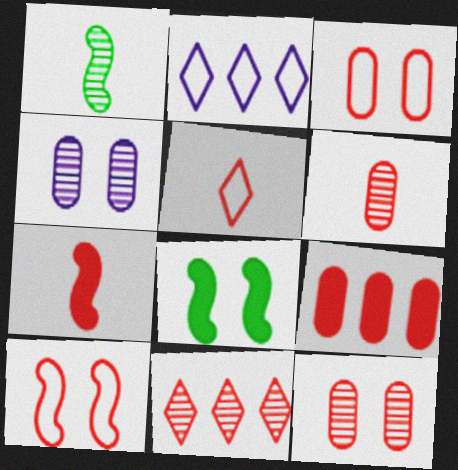[[1, 4, 11], 
[2, 6, 8], 
[3, 6, 9], 
[3, 7, 11], 
[5, 6, 7]]